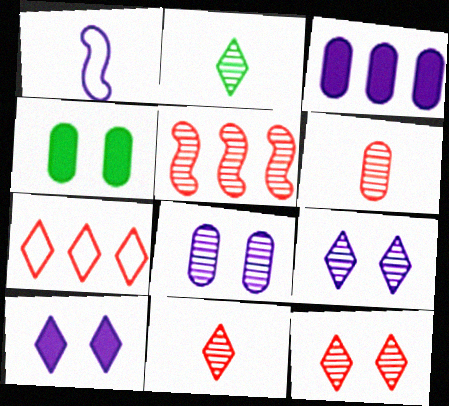[[1, 3, 9], 
[2, 5, 8], 
[2, 7, 10], 
[5, 6, 12]]